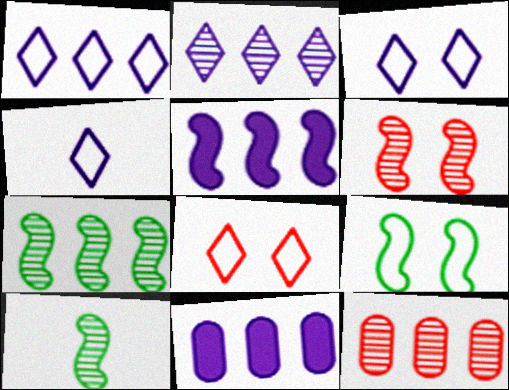[[1, 3, 4], 
[2, 7, 12], 
[8, 10, 11]]